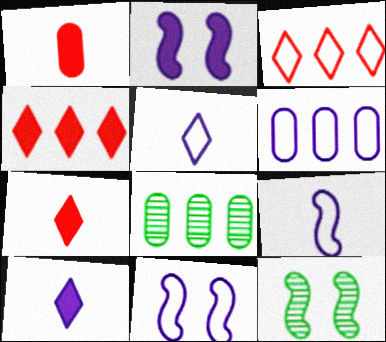[[5, 6, 11], 
[6, 7, 12], 
[7, 8, 11]]